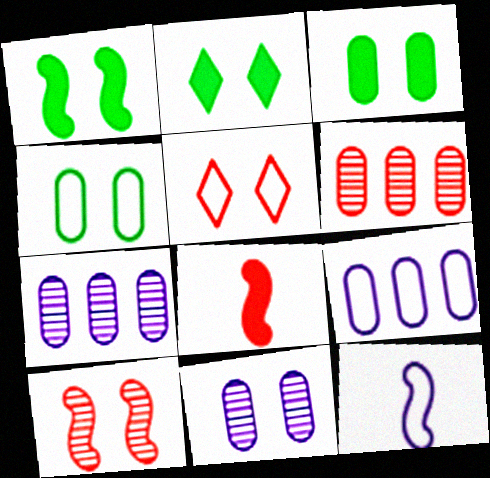[[1, 2, 3], 
[1, 5, 11], 
[2, 6, 12], 
[5, 6, 8]]